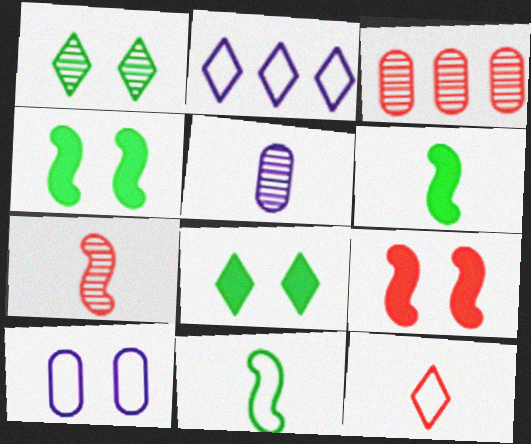[[1, 9, 10], 
[3, 9, 12], 
[5, 6, 12]]